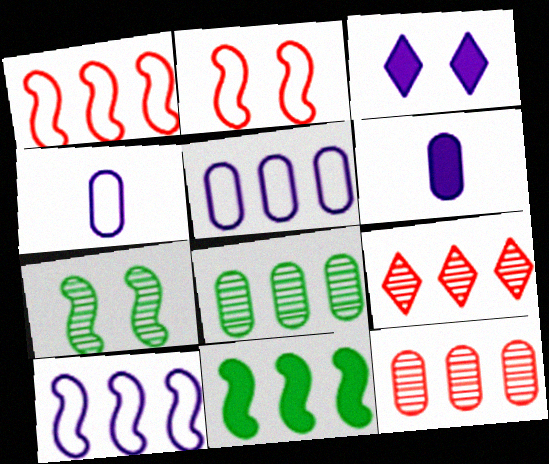[[5, 9, 11]]